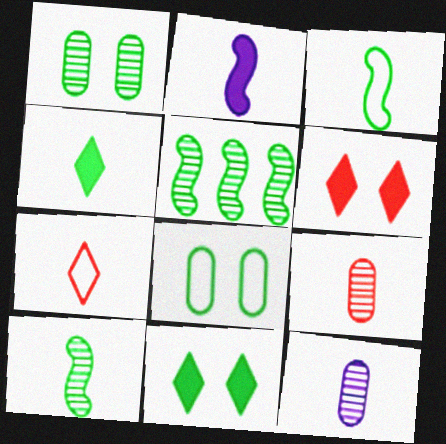[[4, 5, 8]]